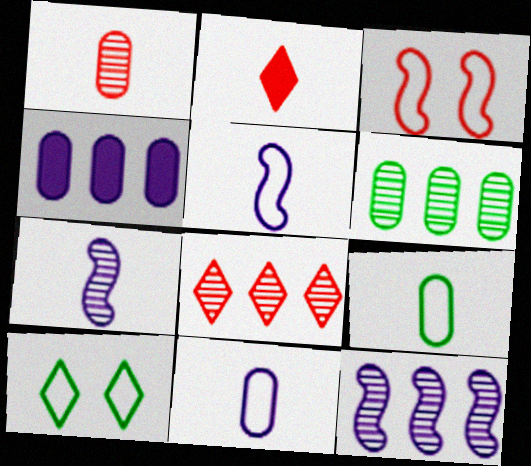[[2, 7, 9], 
[6, 8, 12]]